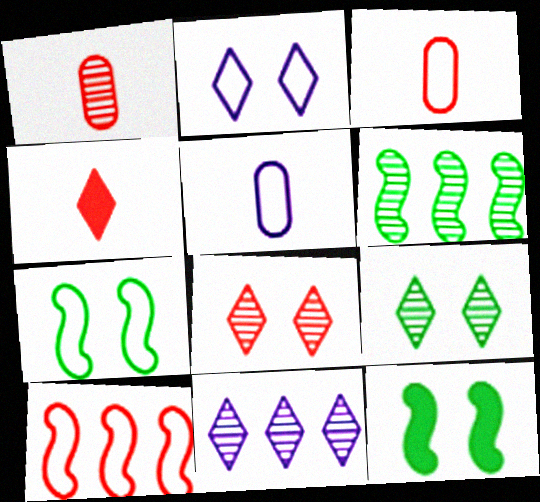[[3, 11, 12]]